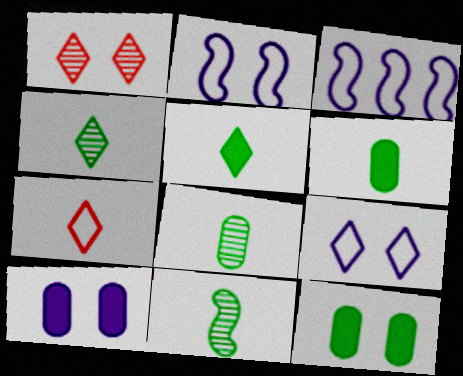[[1, 2, 12], 
[1, 3, 6], 
[4, 8, 11]]